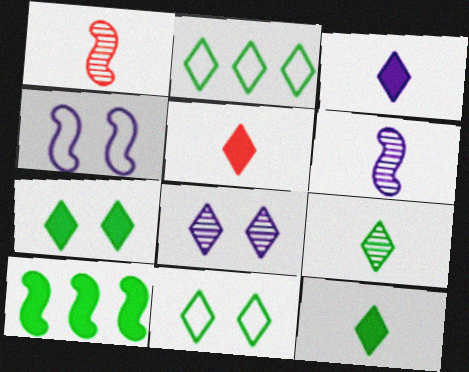[[1, 4, 10], 
[2, 5, 8], 
[2, 7, 9], 
[3, 5, 12]]